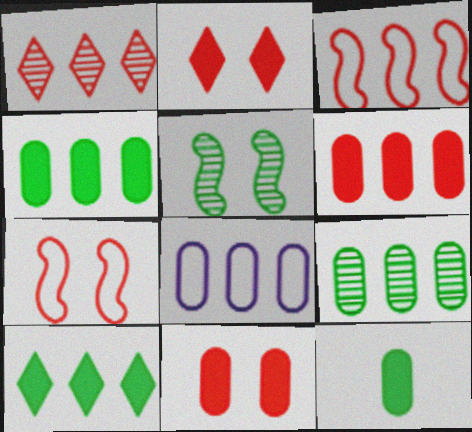[[1, 3, 6], 
[6, 8, 9]]